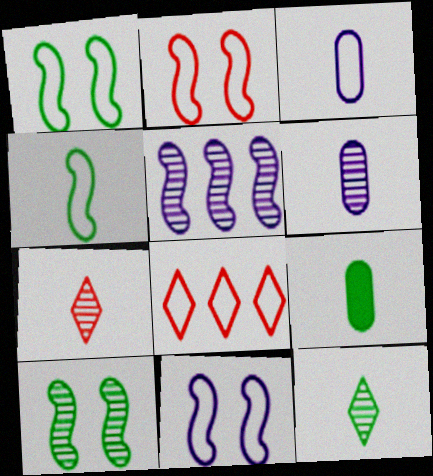[[1, 2, 11], 
[1, 3, 8], 
[4, 9, 12]]